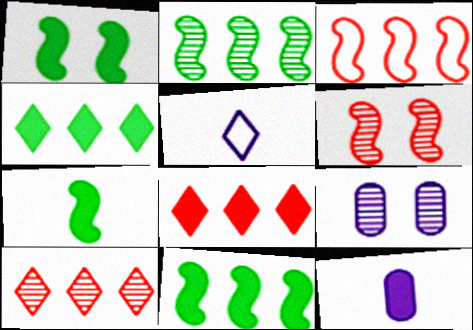[[1, 7, 11], 
[1, 8, 12]]